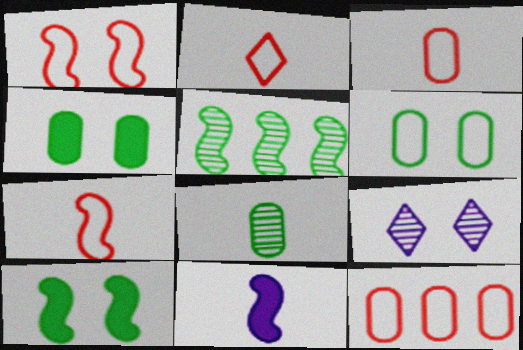[[1, 2, 12], 
[1, 4, 9], 
[1, 5, 11], 
[2, 3, 7], 
[2, 8, 11]]